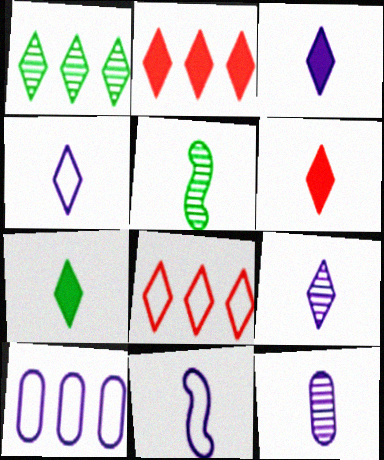[[3, 4, 9], 
[3, 6, 7], 
[3, 11, 12]]